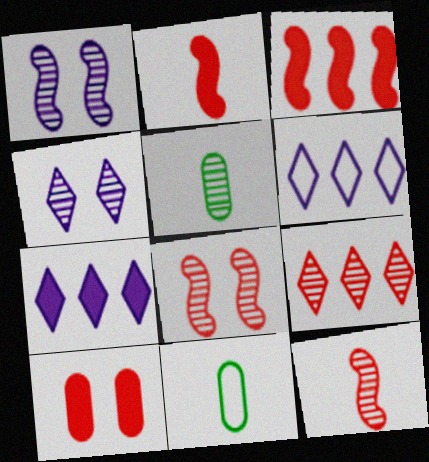[[1, 5, 9], 
[3, 4, 11], 
[7, 8, 11]]